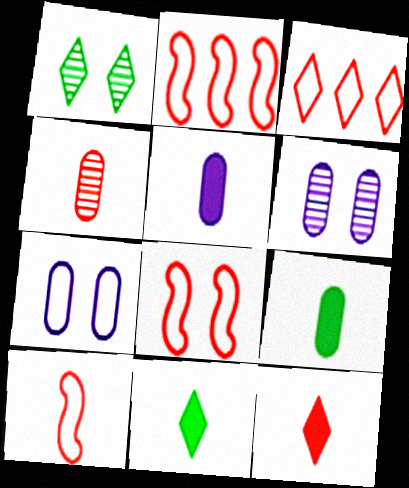[[1, 2, 5], 
[2, 6, 11], 
[2, 8, 10], 
[4, 10, 12]]